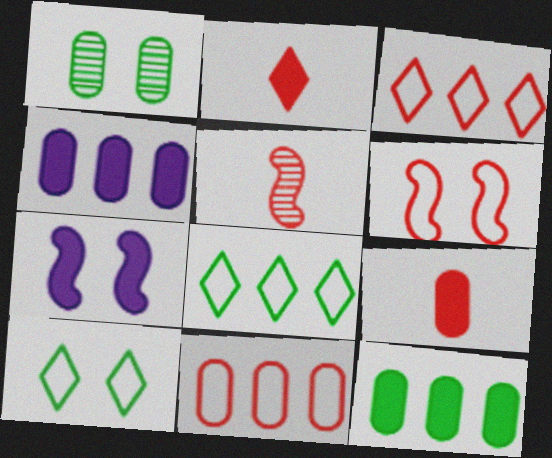[[2, 7, 12], 
[4, 5, 10]]